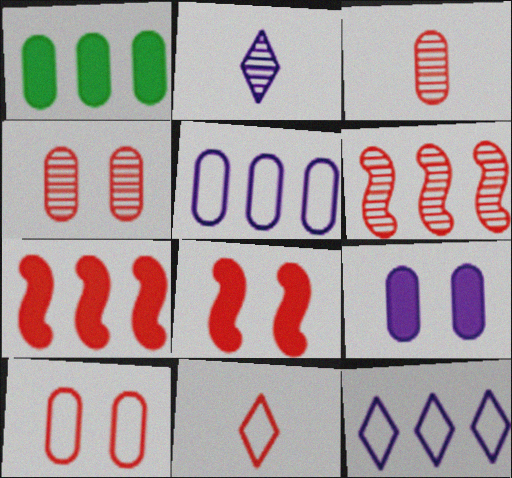[[1, 6, 12], 
[4, 7, 11]]